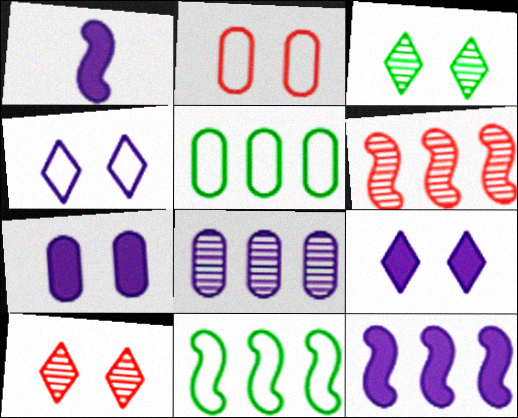[[1, 4, 8], 
[1, 5, 10], 
[6, 11, 12]]